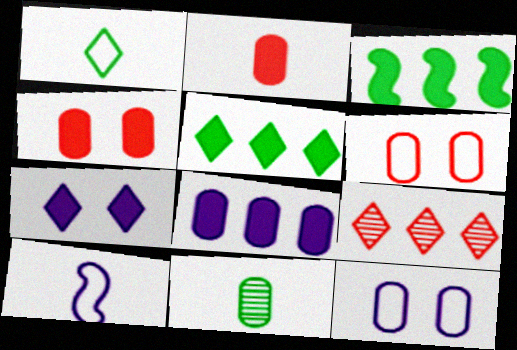[[1, 7, 9], 
[2, 3, 7], 
[6, 8, 11]]